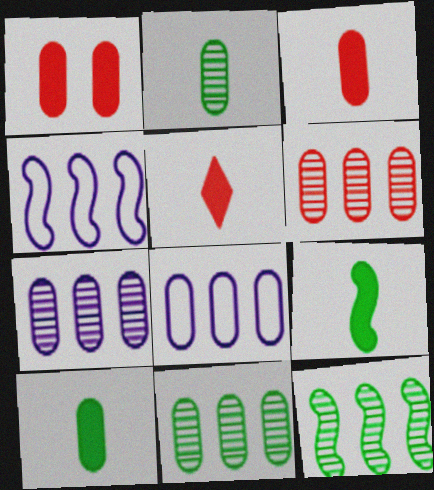[[1, 2, 8], 
[6, 7, 11]]